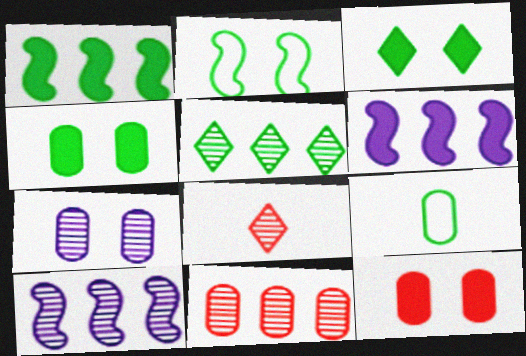[[5, 10, 11]]